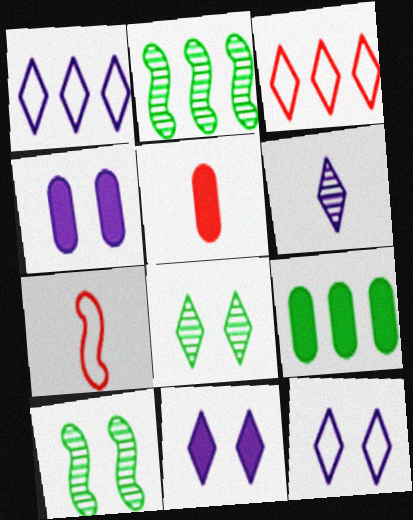[[1, 5, 10], 
[1, 6, 11], 
[2, 5, 12], 
[4, 5, 9]]